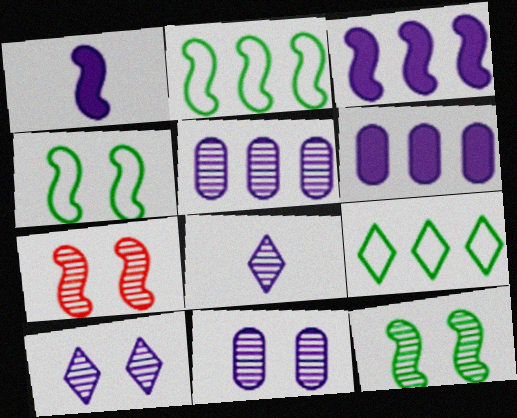[[1, 2, 7]]